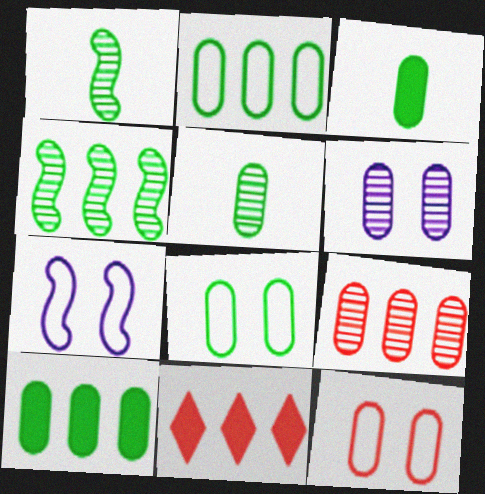[[5, 6, 9], 
[5, 7, 11], 
[5, 8, 10]]